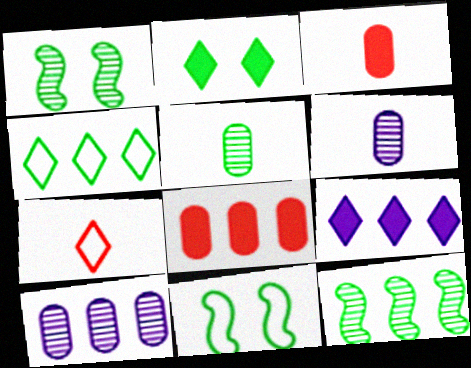[]